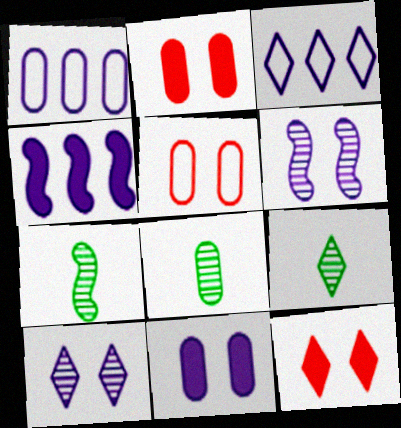[[1, 2, 8], 
[1, 7, 12], 
[2, 3, 7], 
[3, 9, 12], 
[4, 5, 9], 
[7, 8, 9]]